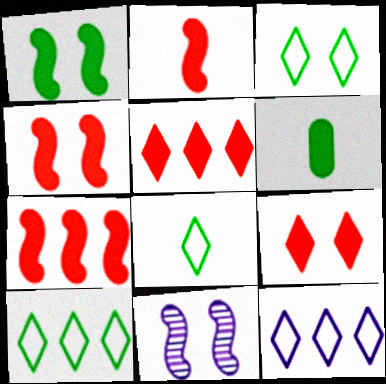[[2, 4, 7], 
[3, 8, 10]]